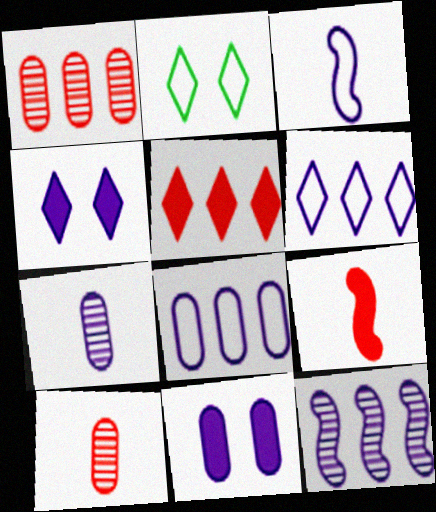[[7, 8, 11]]